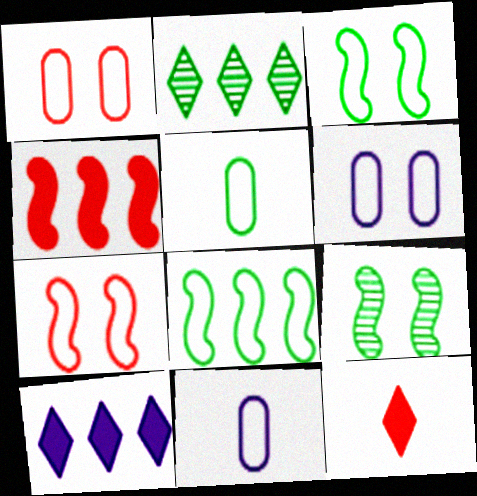[]